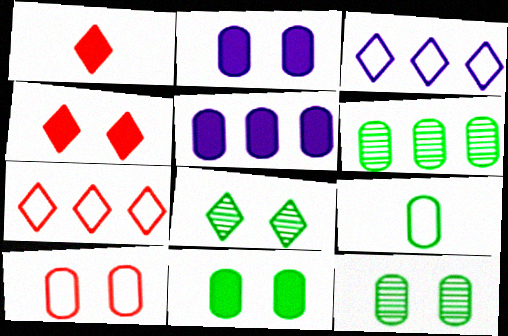[[1, 3, 8], 
[2, 10, 12], 
[6, 9, 11]]